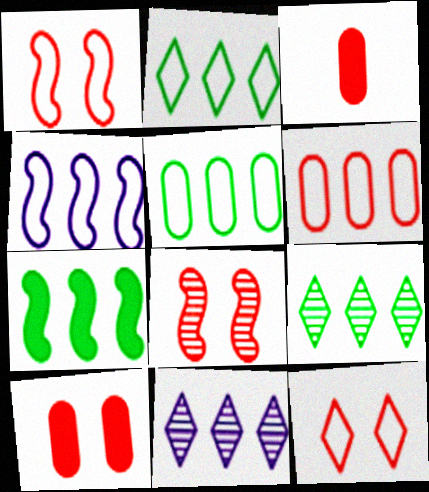[[2, 4, 6], 
[5, 7, 9], 
[6, 7, 11], 
[8, 10, 12]]